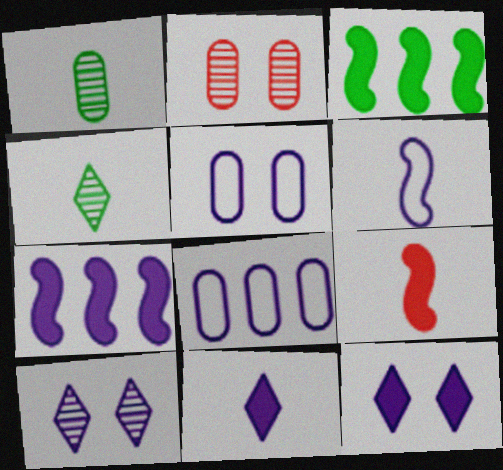[]